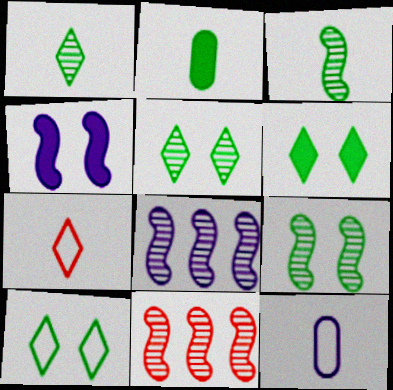[[5, 6, 10], 
[6, 11, 12]]